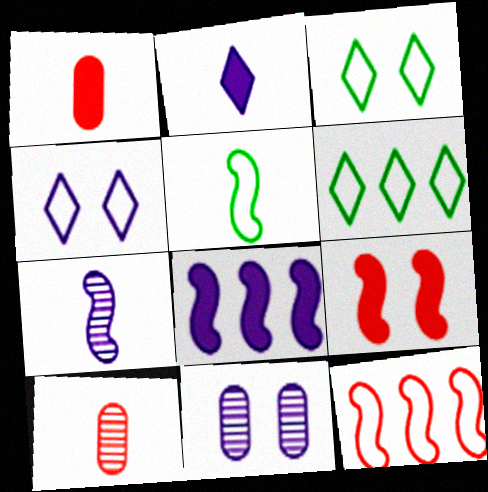[[2, 5, 10], 
[3, 8, 10], 
[3, 9, 11]]